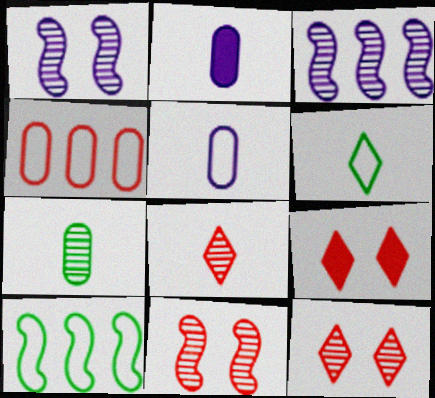[[2, 10, 12], 
[3, 7, 12]]